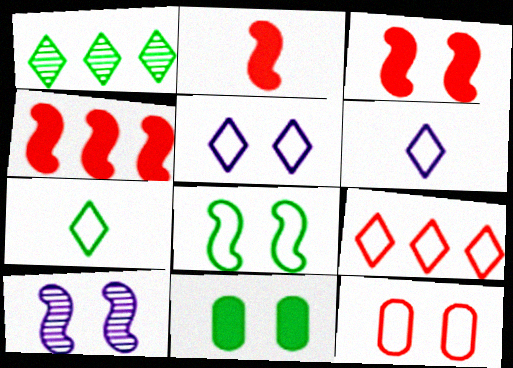[[2, 3, 4], 
[3, 8, 10], 
[5, 7, 9], 
[5, 8, 12]]